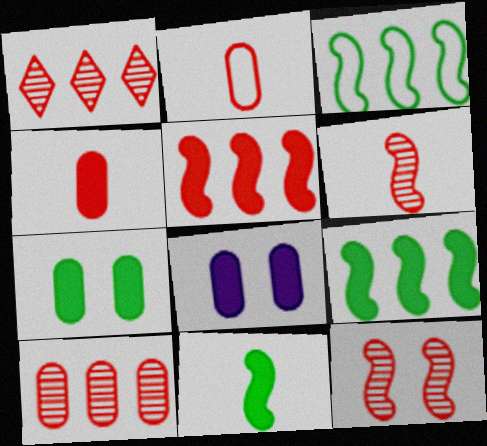[]